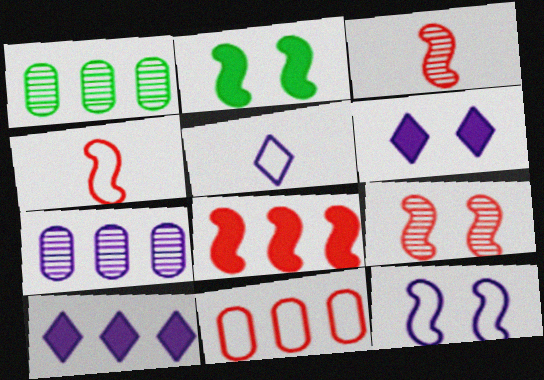[[1, 4, 6], 
[2, 9, 12], 
[4, 8, 9]]